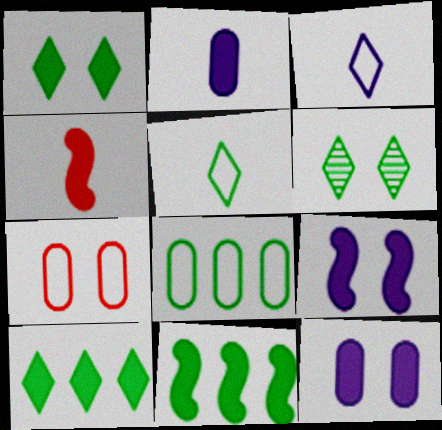[[4, 9, 11], 
[4, 10, 12], 
[5, 6, 10], 
[6, 7, 9]]